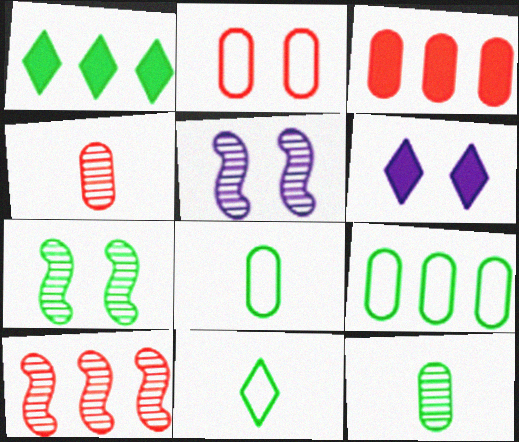[[1, 7, 8], 
[2, 3, 4], 
[2, 6, 7], 
[3, 5, 11], 
[6, 8, 10]]